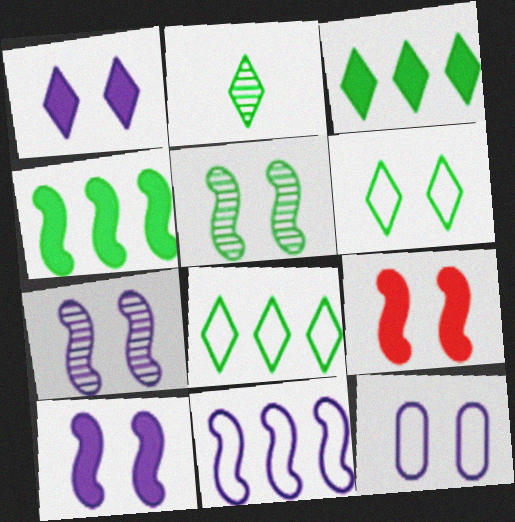[[1, 7, 12], 
[2, 3, 6]]